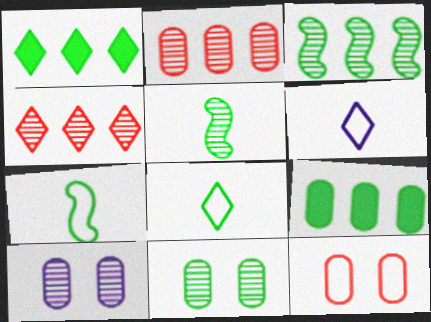[[1, 7, 11], 
[4, 5, 10]]